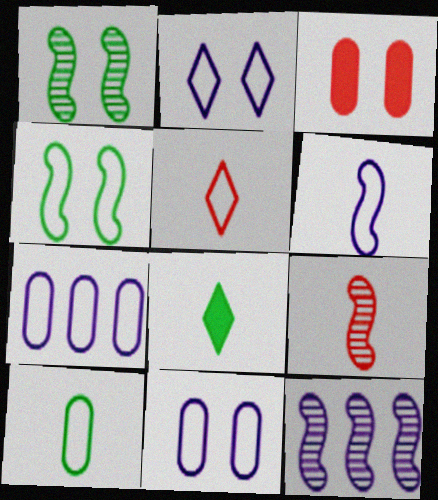[[1, 2, 3], 
[1, 9, 12], 
[2, 6, 7], 
[4, 5, 7], 
[5, 6, 10]]